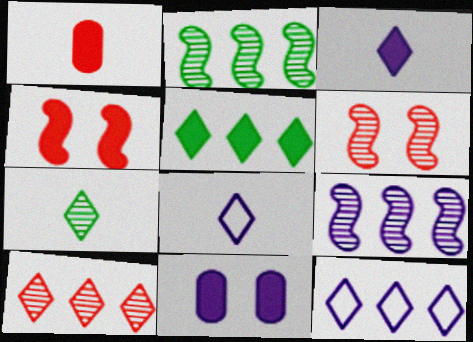[[5, 10, 12], 
[8, 9, 11]]